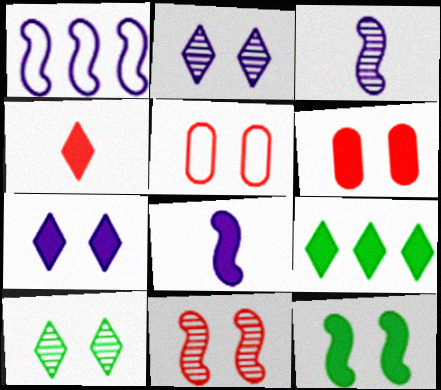[[2, 5, 12], 
[3, 5, 9], 
[4, 7, 9], 
[6, 7, 12], 
[6, 8, 9]]